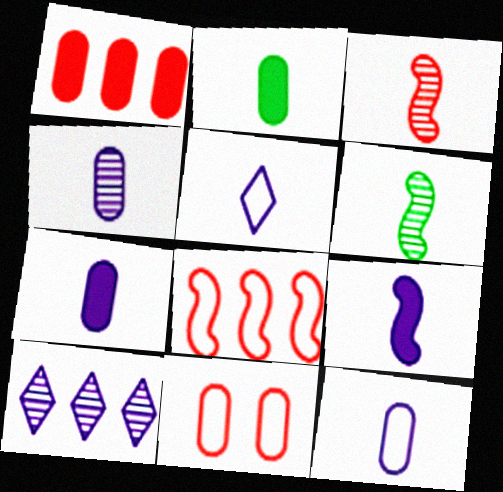[[2, 3, 5], 
[4, 5, 9], 
[4, 7, 12]]